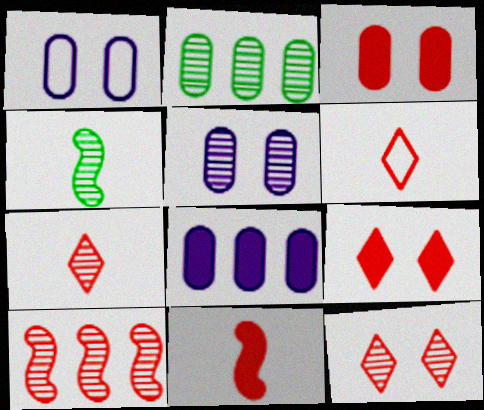[[3, 6, 10]]